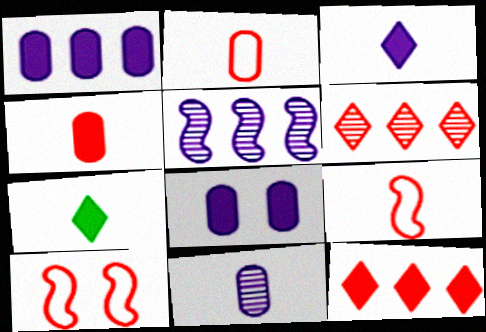[[4, 6, 10], 
[7, 9, 11]]